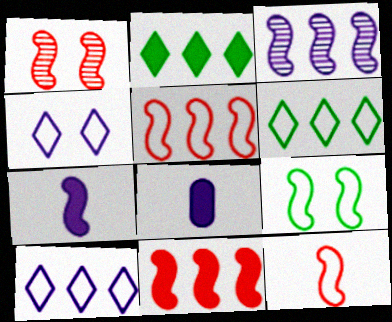[[1, 6, 8], 
[1, 11, 12], 
[3, 4, 8]]